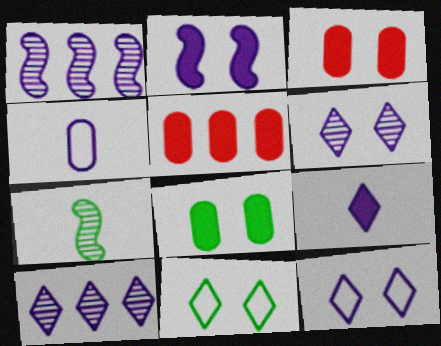[[2, 4, 10], 
[5, 7, 12], 
[9, 10, 12]]